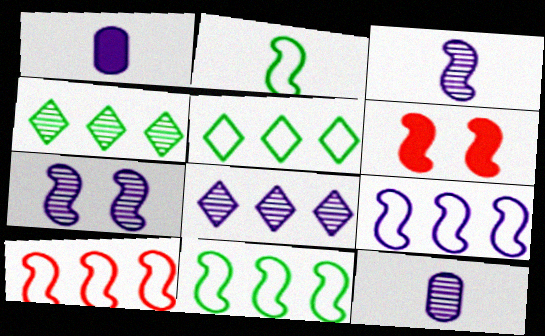[[3, 6, 11], 
[5, 6, 12], 
[7, 8, 12], 
[9, 10, 11]]